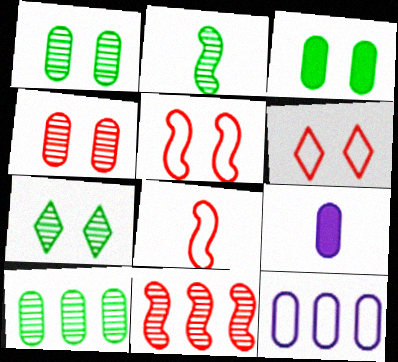[[2, 7, 10]]